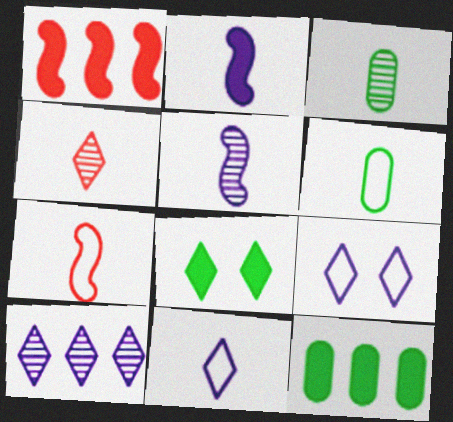[[1, 3, 9], 
[2, 4, 6], 
[3, 4, 5], 
[6, 7, 11]]